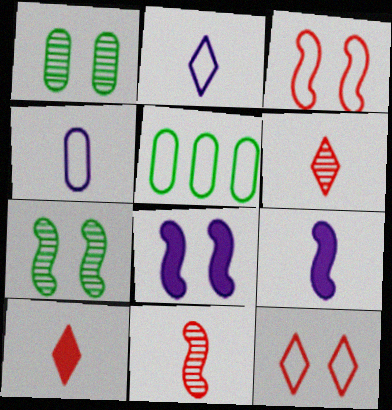[[1, 8, 12], 
[2, 3, 5], 
[3, 7, 8], 
[5, 6, 8]]